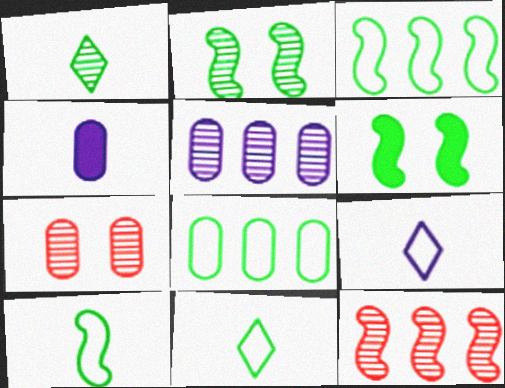[[1, 6, 8], 
[4, 7, 8]]